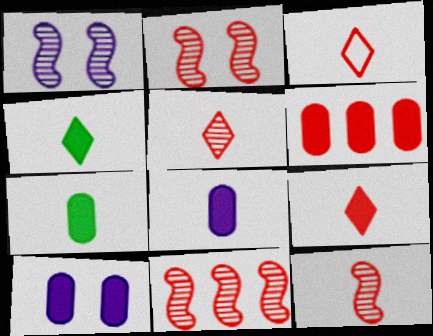[[2, 3, 6], 
[2, 11, 12], 
[3, 5, 9], 
[6, 7, 10]]